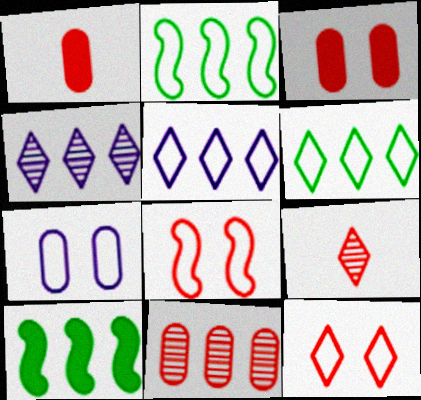[[5, 10, 11], 
[7, 9, 10]]